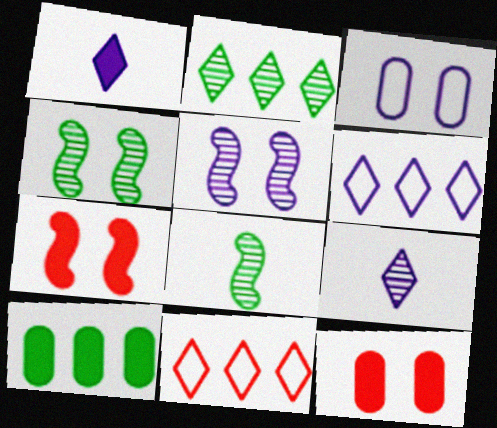[[1, 7, 10], 
[6, 8, 12]]